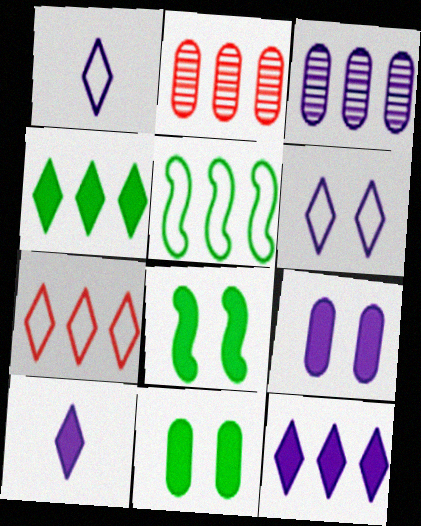[[1, 2, 8], 
[2, 5, 12]]